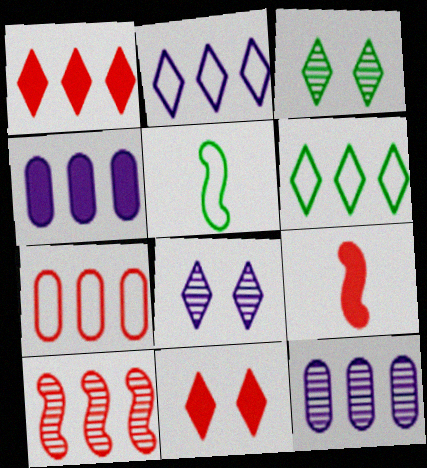[[1, 7, 10], 
[4, 6, 10], 
[5, 11, 12]]